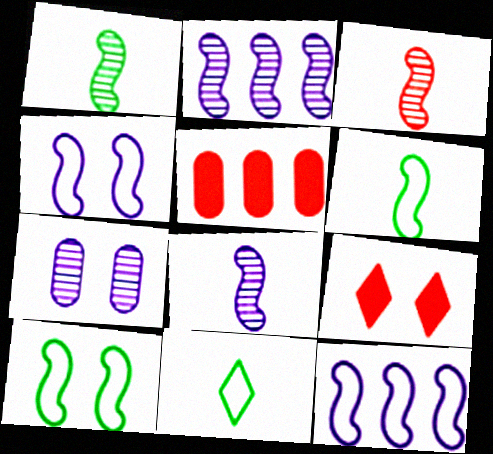[[1, 3, 8], 
[7, 9, 10]]